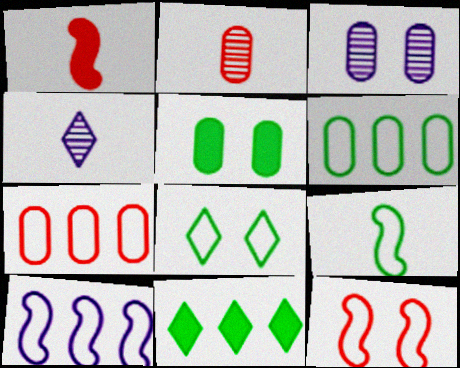[[6, 8, 9], 
[9, 10, 12]]